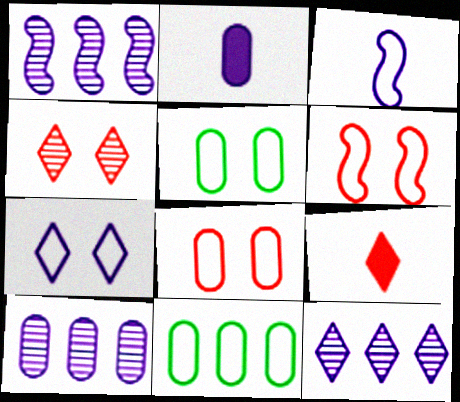[[1, 2, 7], 
[1, 5, 9], 
[1, 10, 12], 
[5, 6, 7]]